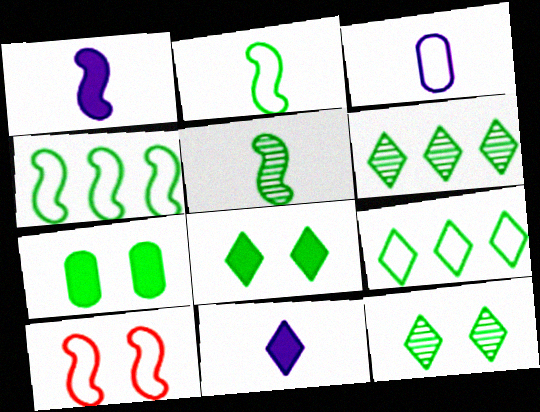[[2, 6, 7], 
[3, 9, 10], 
[5, 7, 9]]